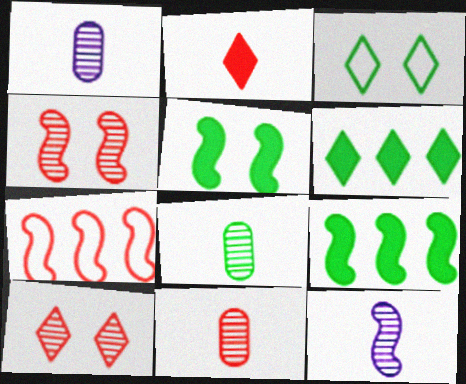[[1, 8, 11], 
[3, 8, 9], 
[5, 7, 12]]